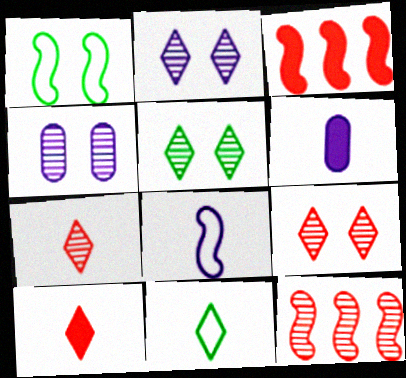[[2, 5, 9], 
[3, 4, 11]]